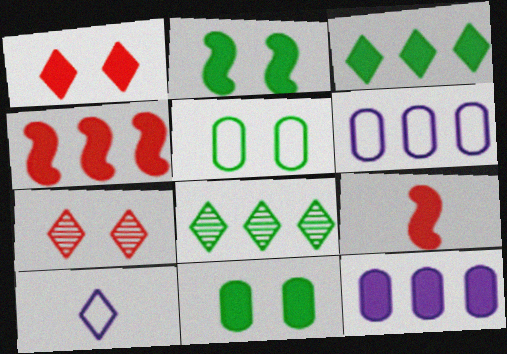[[1, 8, 10], 
[3, 4, 12], 
[3, 7, 10], 
[4, 6, 8]]